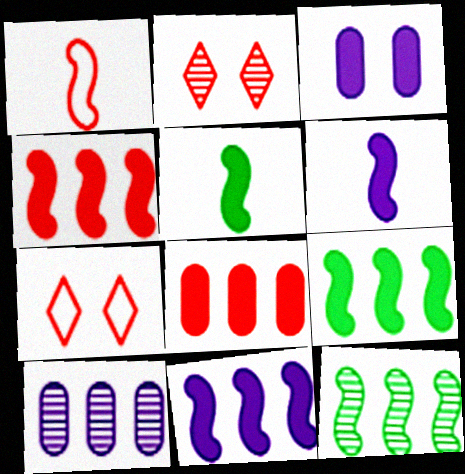[[1, 2, 8], 
[4, 9, 11], 
[5, 7, 10]]